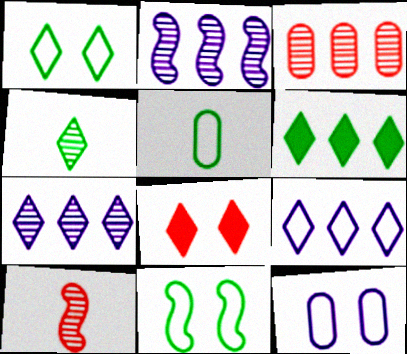[[1, 4, 6], 
[2, 5, 8], 
[4, 8, 9], 
[6, 10, 12]]